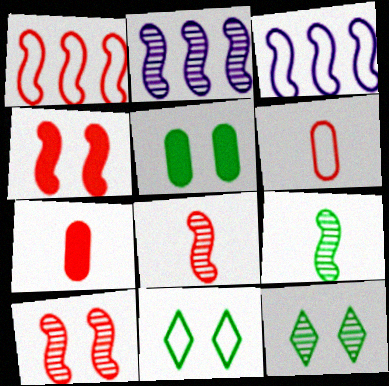[[1, 4, 8], 
[2, 7, 11], 
[2, 9, 10], 
[3, 4, 9], 
[3, 6, 11], 
[3, 7, 12]]